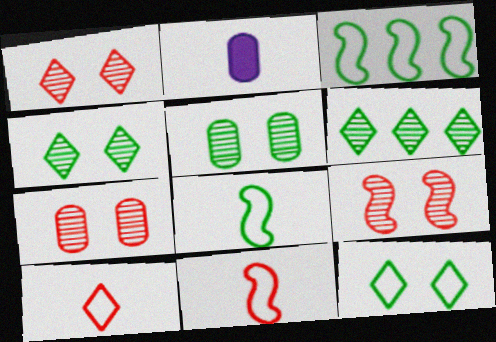[[1, 2, 3], 
[1, 7, 9]]